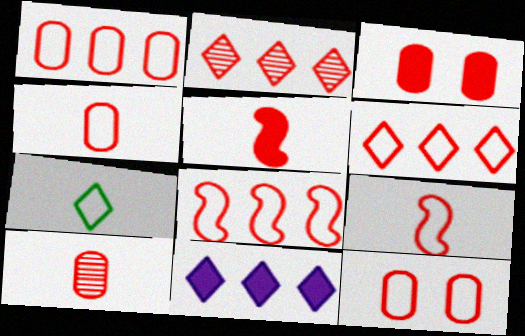[[1, 3, 10], 
[1, 4, 12], 
[1, 6, 8], 
[2, 3, 9], 
[2, 5, 12], 
[6, 9, 12]]